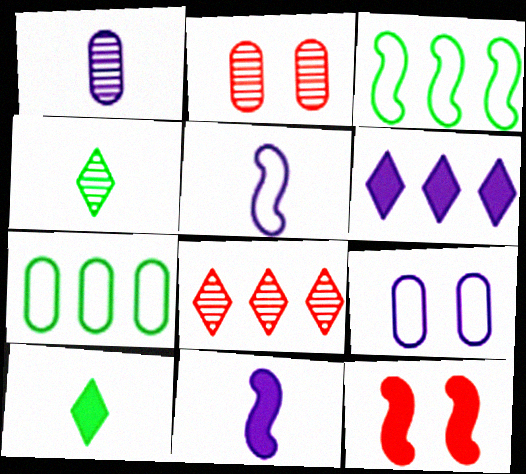[]